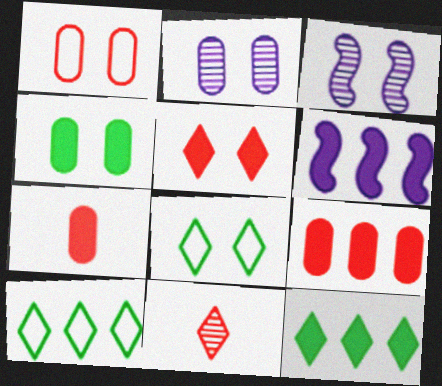[[1, 2, 4], 
[3, 7, 10], 
[6, 9, 12]]